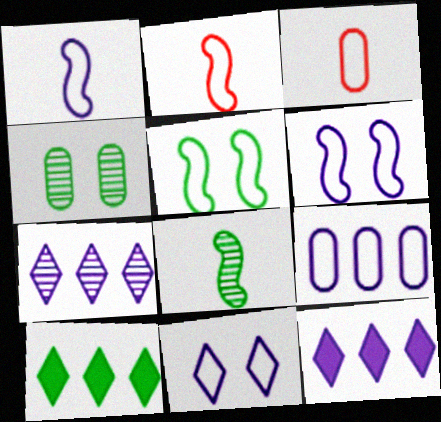[[1, 9, 11], 
[2, 4, 12]]